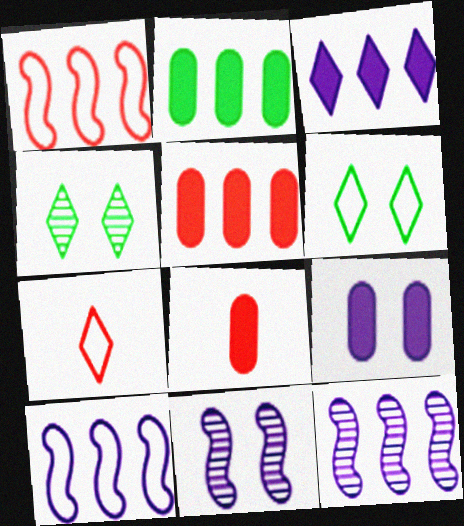[[2, 7, 11], 
[2, 8, 9], 
[3, 4, 7], 
[4, 8, 10], 
[6, 8, 12]]